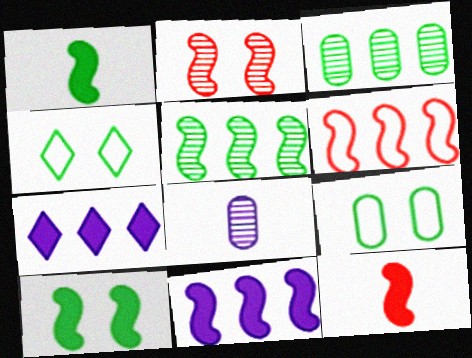[[1, 3, 4], 
[2, 6, 12], 
[3, 6, 7], 
[5, 6, 11], 
[10, 11, 12]]